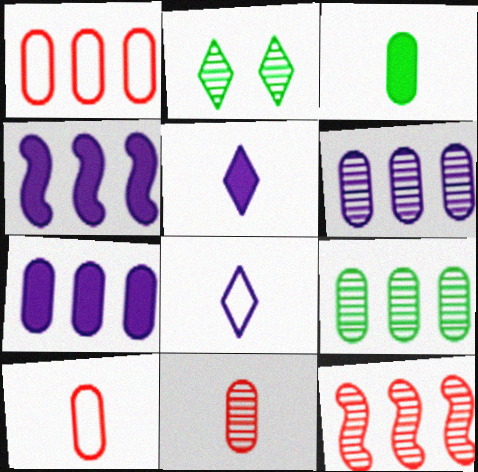[[1, 7, 9], 
[2, 4, 10]]